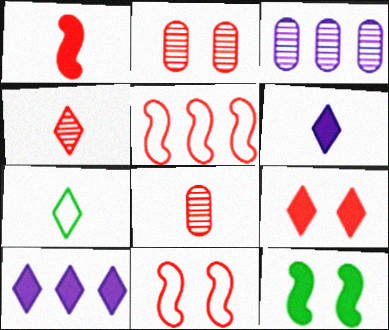[[2, 9, 11], 
[4, 6, 7], 
[5, 8, 9]]